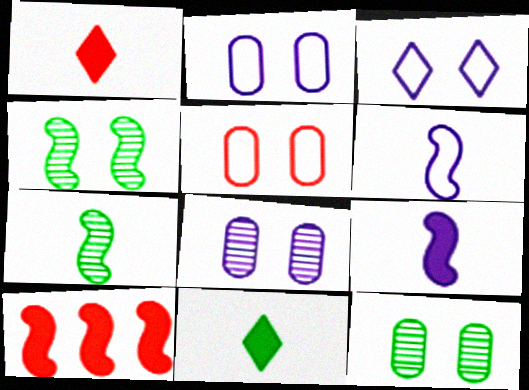[[4, 6, 10]]